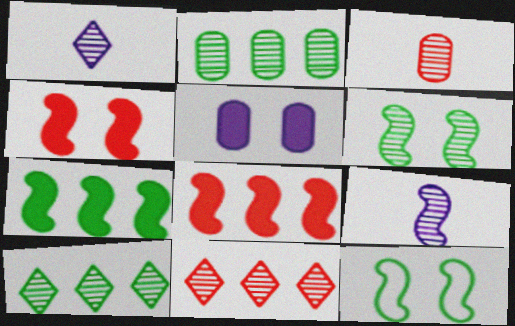[[8, 9, 12]]